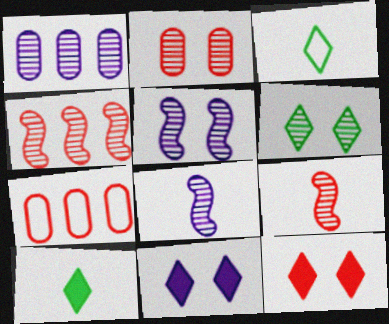[[1, 6, 9], 
[2, 5, 6], 
[5, 7, 10], 
[7, 9, 12]]